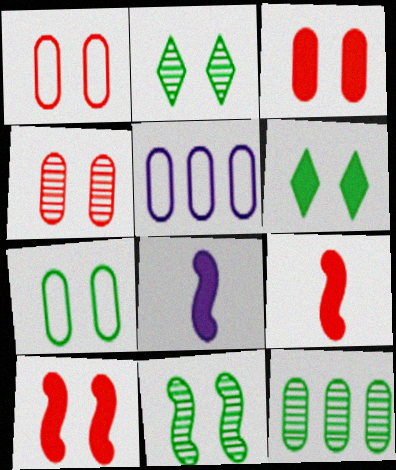[[1, 3, 4], 
[2, 5, 9], 
[6, 7, 11]]